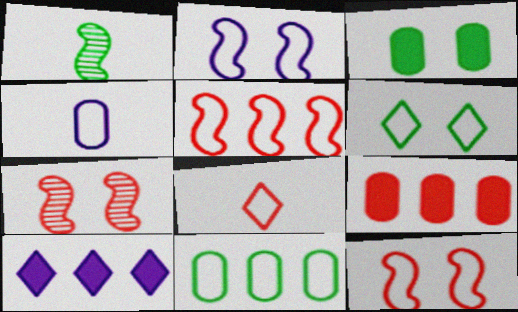[[2, 8, 11], 
[4, 5, 6], 
[7, 8, 9]]